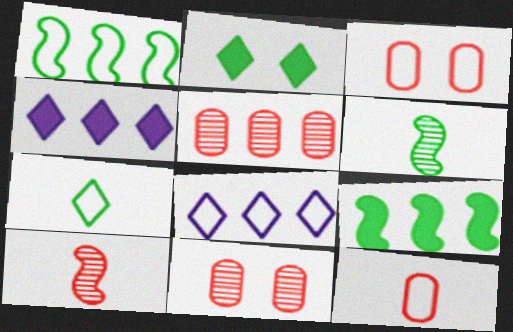[[1, 4, 5], 
[3, 4, 6], 
[5, 8, 9]]